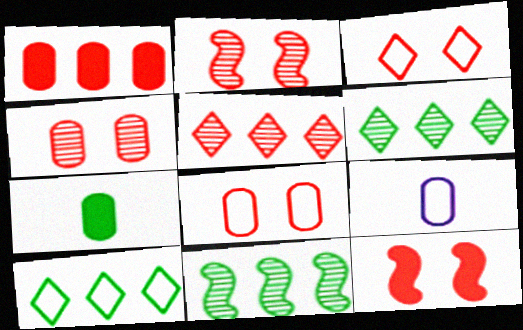[[3, 4, 12], 
[6, 9, 12]]